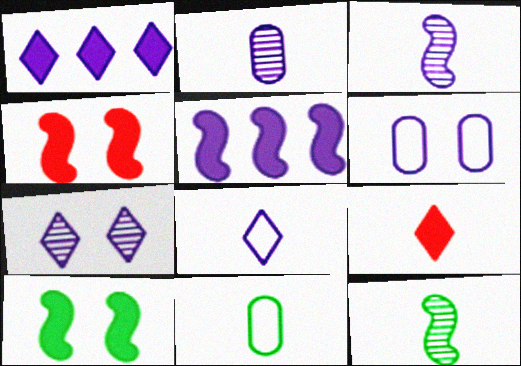[[1, 3, 6], 
[1, 7, 8], 
[3, 9, 11]]